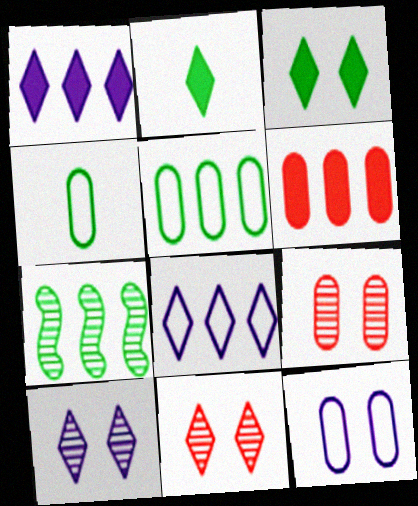[[2, 8, 11], 
[3, 4, 7], 
[6, 7, 8]]